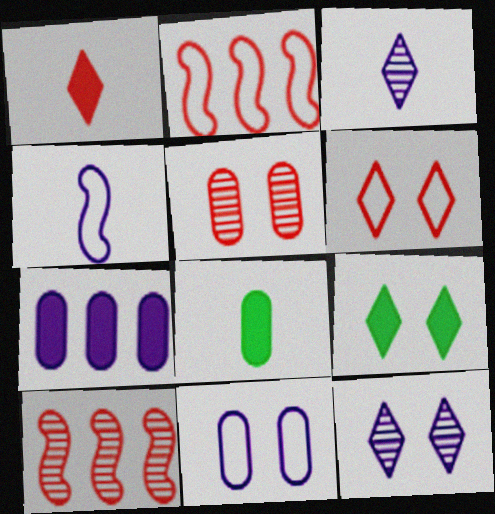[[1, 2, 5], 
[2, 8, 12], 
[4, 7, 12], 
[6, 9, 12]]